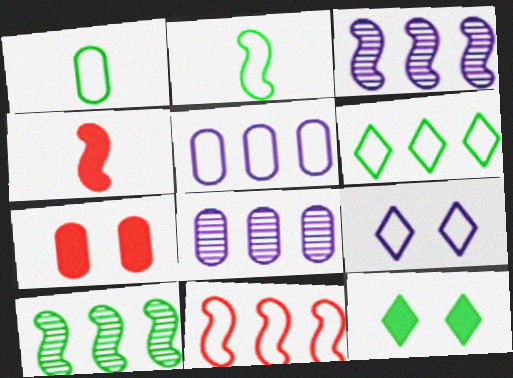[[1, 7, 8], 
[1, 9, 11], 
[1, 10, 12], 
[5, 6, 11]]